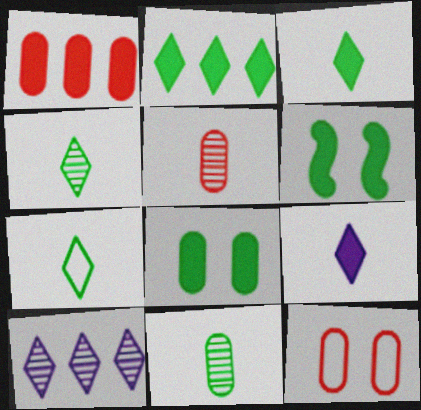[[1, 5, 12], 
[1, 6, 9], 
[3, 4, 7]]